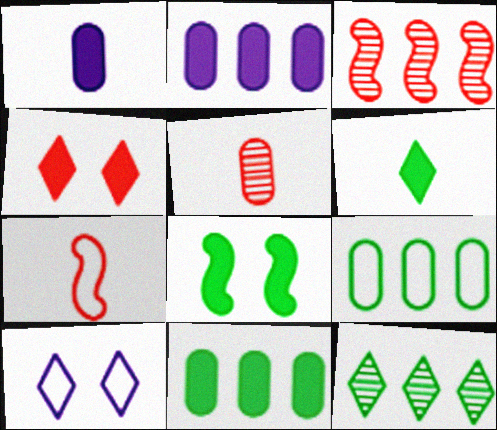[[6, 8, 11], 
[7, 9, 10]]